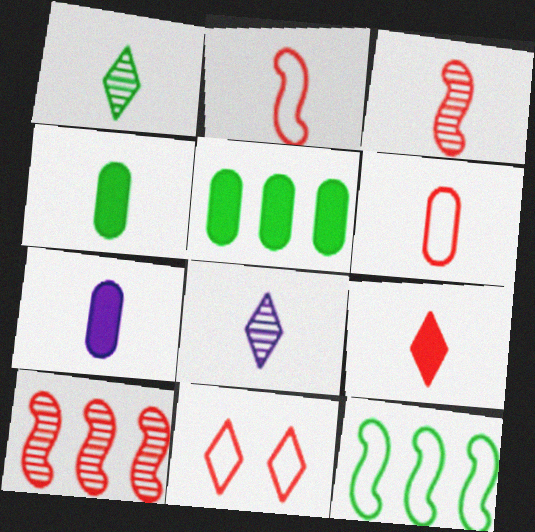[[1, 2, 7], 
[2, 4, 8], 
[3, 6, 9]]